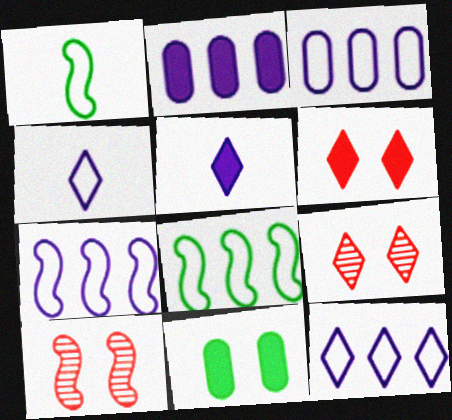[[1, 2, 9], 
[3, 7, 12]]